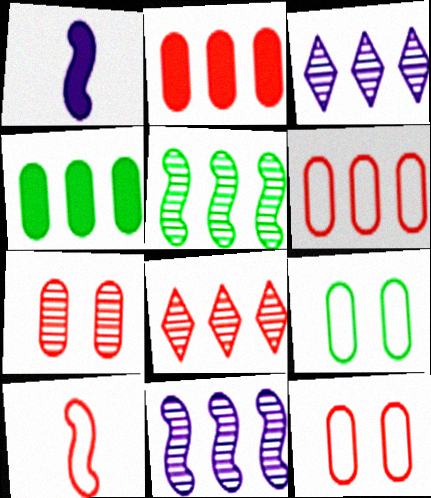[[1, 8, 9]]